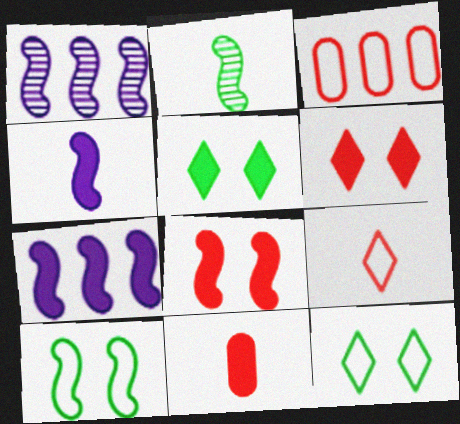[[1, 11, 12], 
[5, 7, 11]]